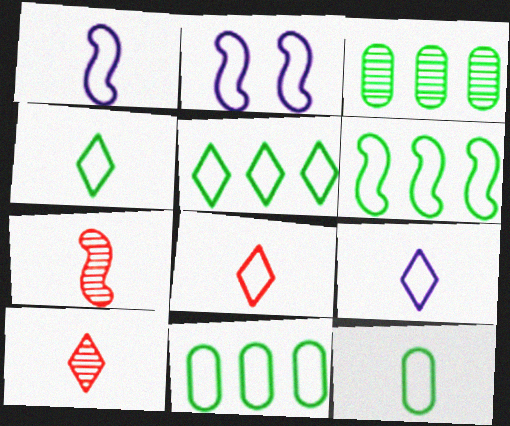[[1, 8, 12], 
[2, 8, 11], 
[4, 8, 9], 
[5, 6, 11]]